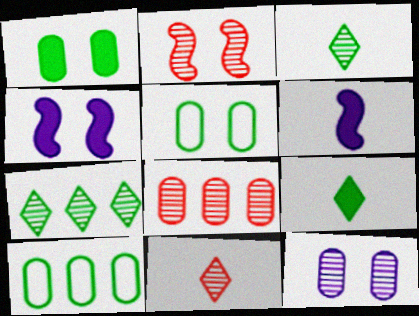[[2, 8, 11], 
[4, 10, 11]]